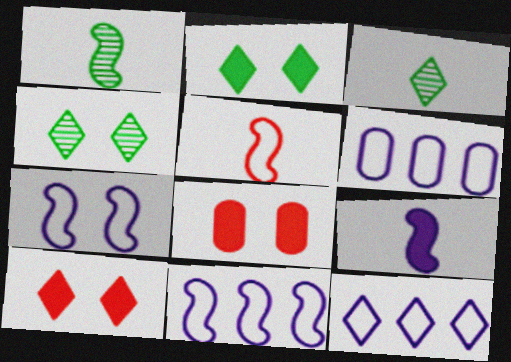[[1, 5, 9], 
[1, 6, 10], 
[1, 8, 12], 
[3, 8, 11], 
[3, 10, 12], 
[4, 7, 8], 
[6, 11, 12]]